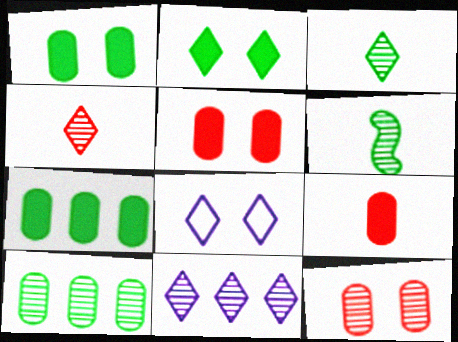[[6, 11, 12]]